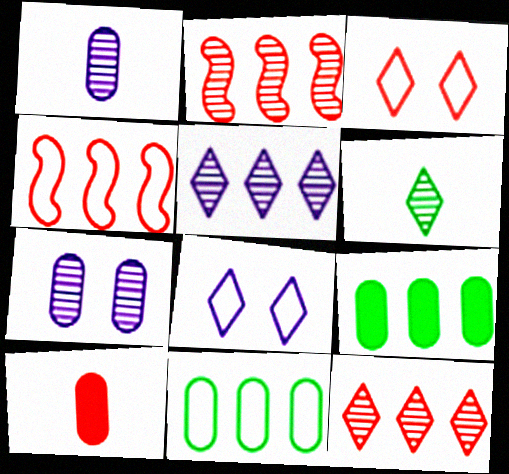[[2, 3, 10], 
[2, 6, 7], 
[4, 5, 9], 
[7, 10, 11]]